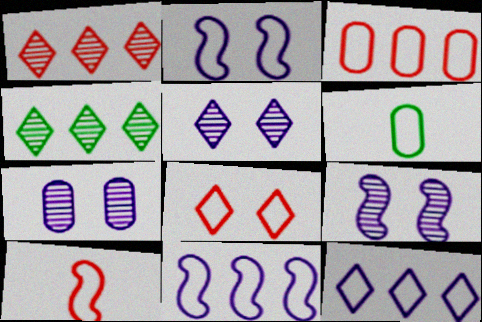[[3, 8, 10], 
[5, 7, 9], 
[6, 8, 11]]